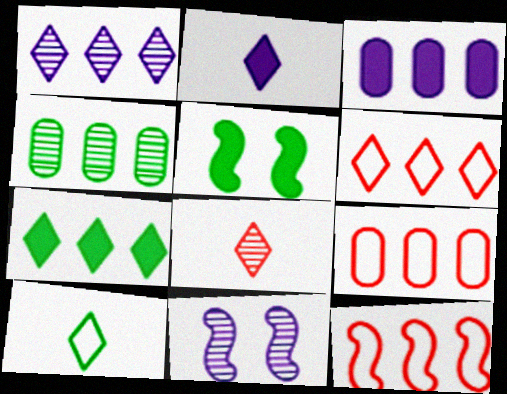[[1, 6, 7], 
[2, 8, 10], 
[3, 4, 9], 
[4, 5, 10], 
[4, 8, 11], 
[6, 9, 12]]